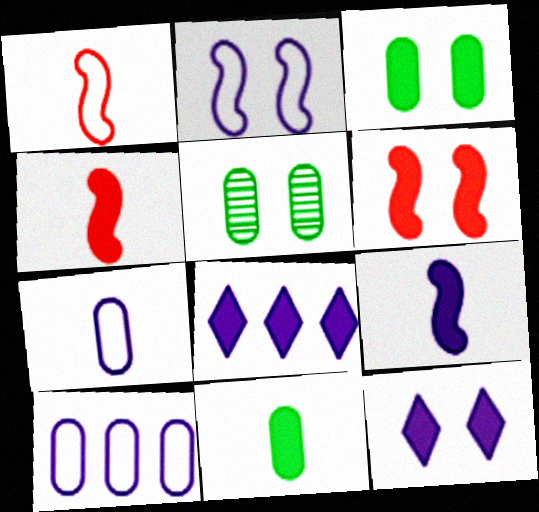[[1, 5, 8], 
[3, 4, 8], 
[3, 6, 12], 
[6, 8, 11]]